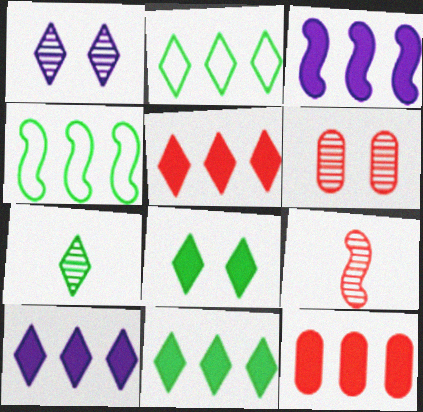[[2, 7, 8], 
[3, 11, 12], 
[5, 10, 11]]